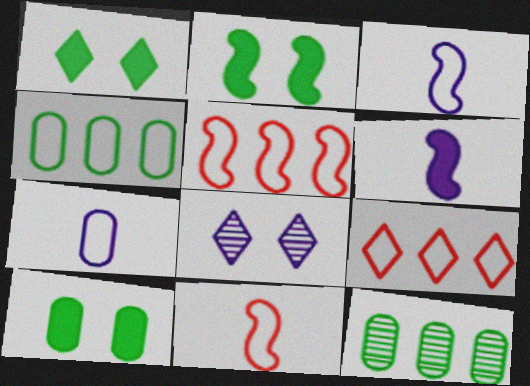[[1, 2, 10]]